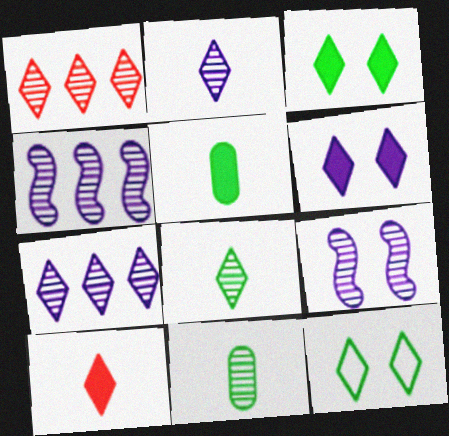[[1, 9, 11], 
[7, 10, 12]]